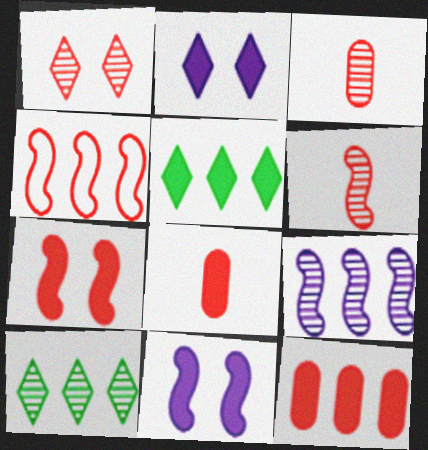[[1, 4, 8], 
[4, 6, 7], 
[5, 8, 11]]